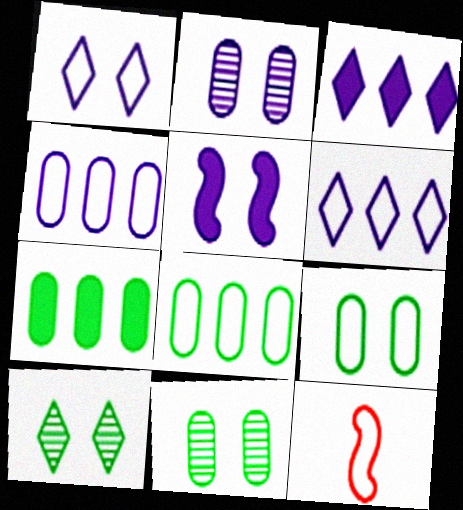[[1, 2, 5], 
[1, 8, 12], 
[3, 11, 12], 
[6, 9, 12]]